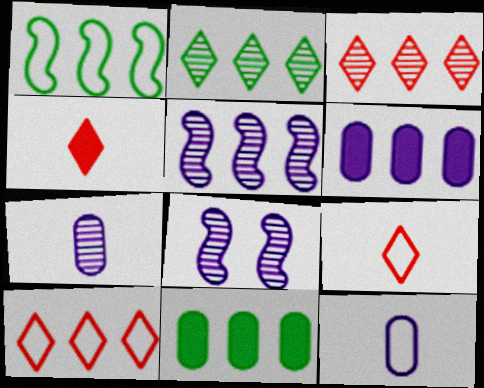[[1, 2, 11], 
[1, 3, 6], 
[5, 10, 11], 
[8, 9, 11]]